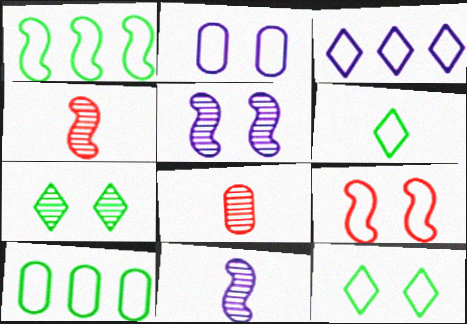[[2, 9, 12]]